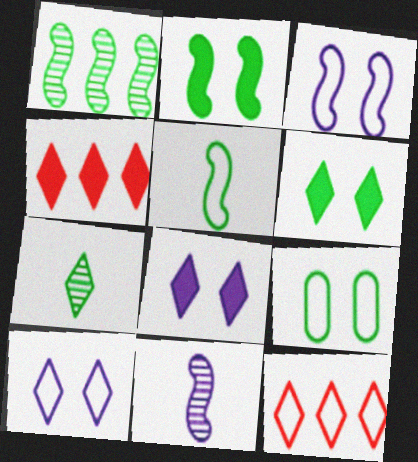[[1, 2, 5], 
[4, 7, 10], 
[4, 9, 11], 
[7, 8, 12]]